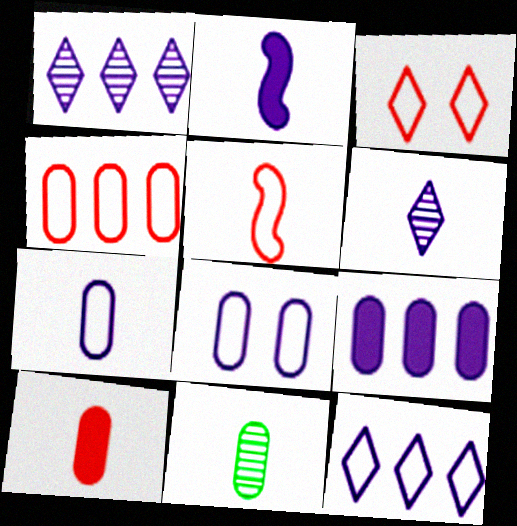[[1, 2, 8], 
[2, 6, 7], 
[3, 4, 5], 
[7, 10, 11]]